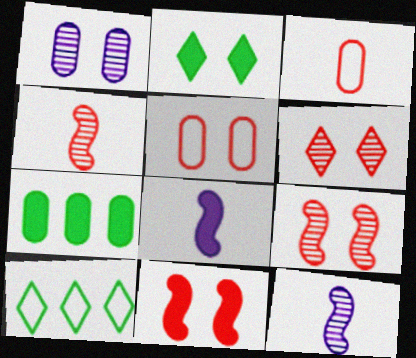[[1, 3, 7], 
[5, 6, 11]]